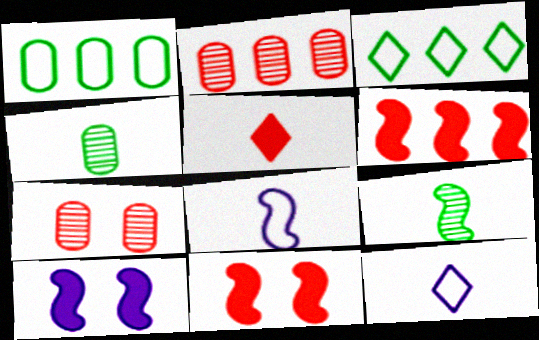[[4, 5, 8]]